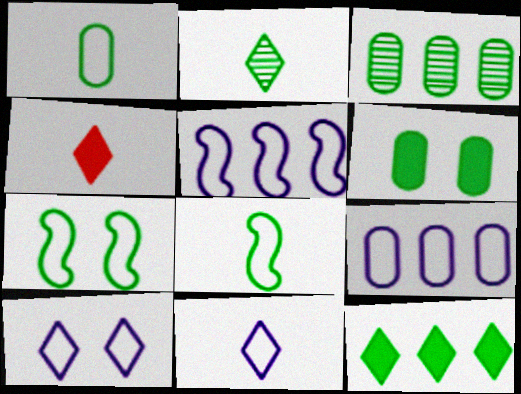[[1, 3, 6], 
[2, 4, 11]]